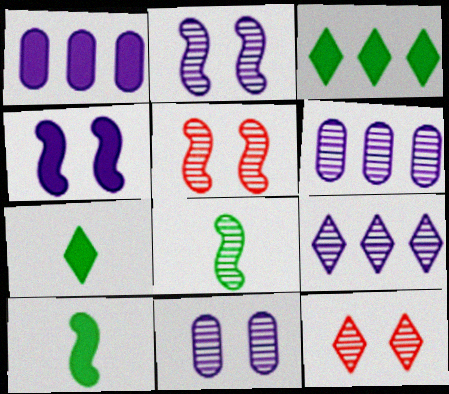[[6, 8, 12]]